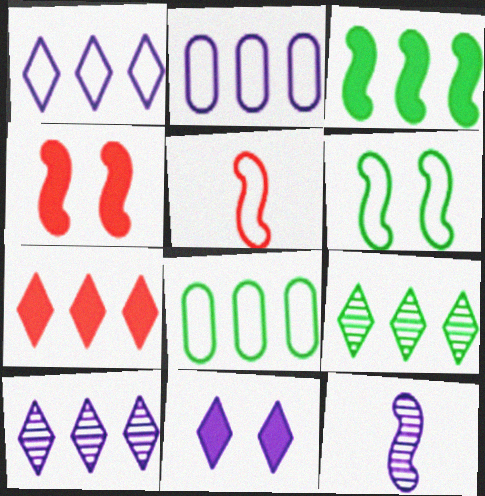[[1, 7, 9], 
[2, 11, 12], 
[3, 8, 9]]